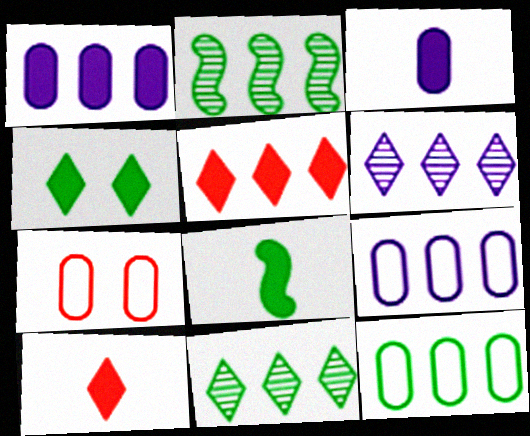[[2, 5, 9], 
[3, 8, 10], 
[6, 7, 8]]